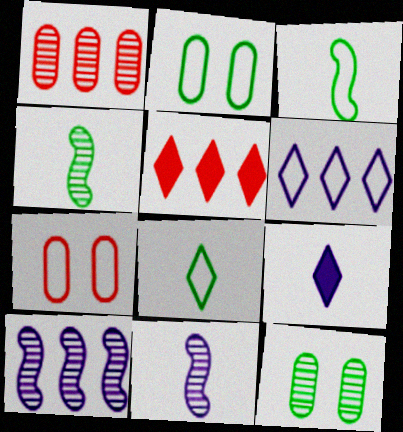[[2, 5, 11], 
[3, 6, 7]]